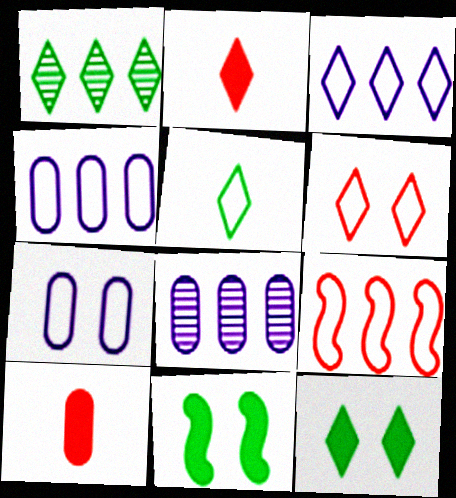[[1, 5, 12], 
[3, 5, 6], 
[5, 7, 9]]